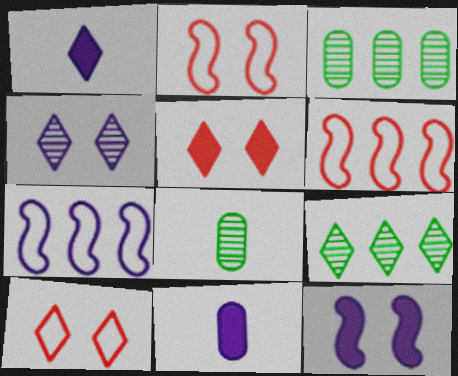[[1, 2, 3], 
[1, 9, 10], 
[2, 9, 11], 
[4, 7, 11], 
[5, 7, 8]]